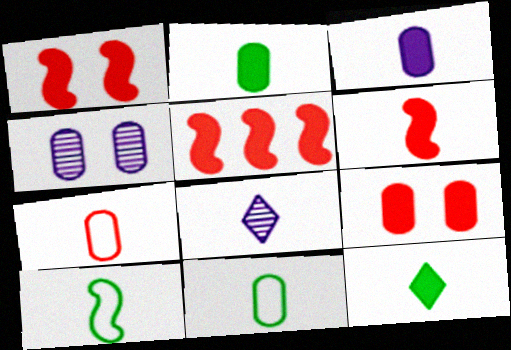[[1, 5, 6], 
[3, 6, 12], 
[6, 8, 11]]